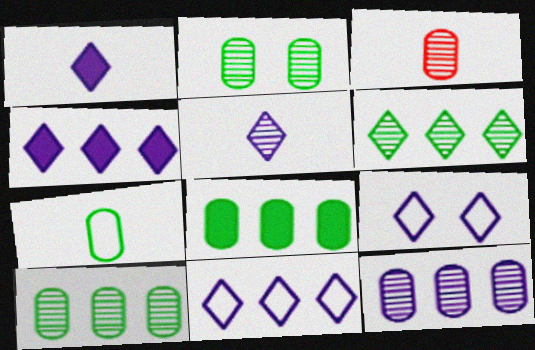[[2, 3, 12], 
[2, 7, 8], 
[4, 5, 9]]